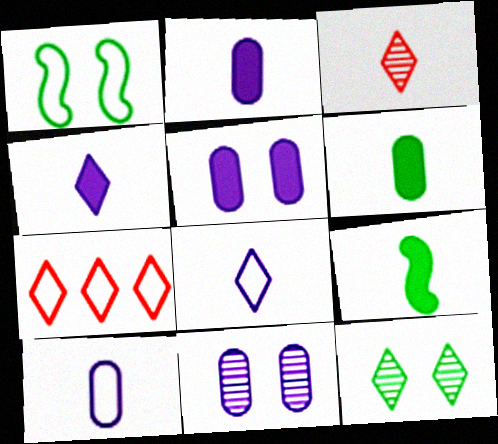[[1, 7, 10], 
[3, 9, 10], 
[4, 7, 12], 
[7, 9, 11]]